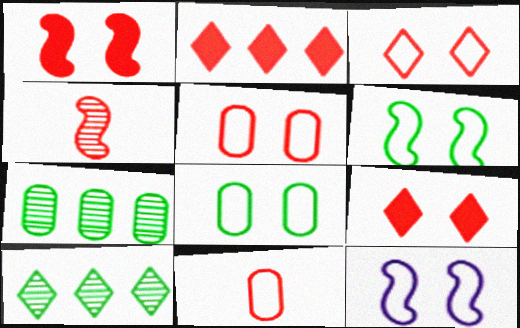[[2, 4, 5], 
[3, 8, 12]]